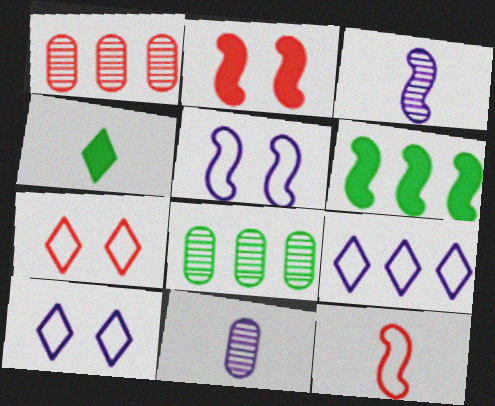[[1, 4, 5], 
[1, 6, 9], 
[4, 11, 12], 
[6, 7, 11]]